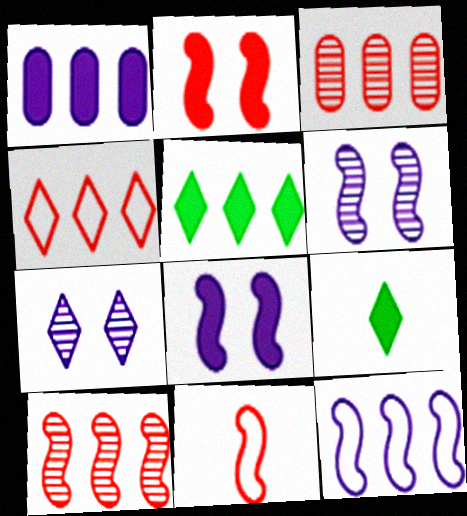[[1, 2, 9], 
[2, 10, 11], 
[3, 5, 12], 
[4, 7, 9]]